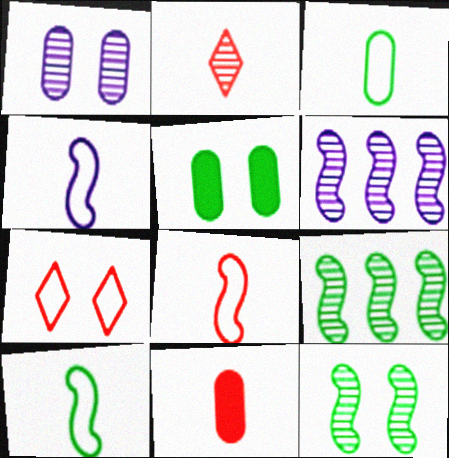[[1, 2, 9], 
[2, 8, 11], 
[4, 8, 10]]